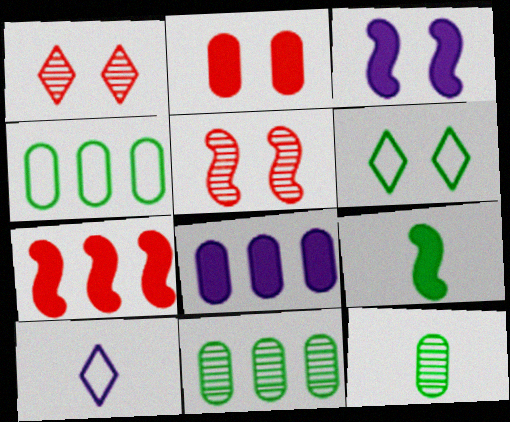[[3, 7, 9], 
[6, 9, 11]]